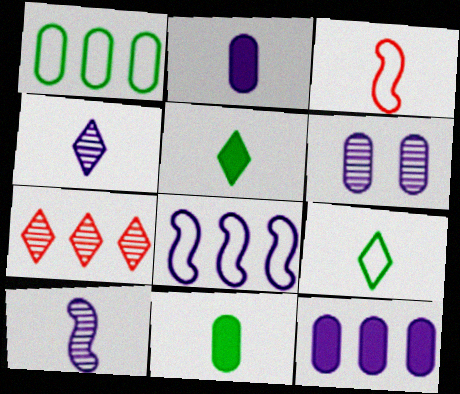[[3, 4, 11]]